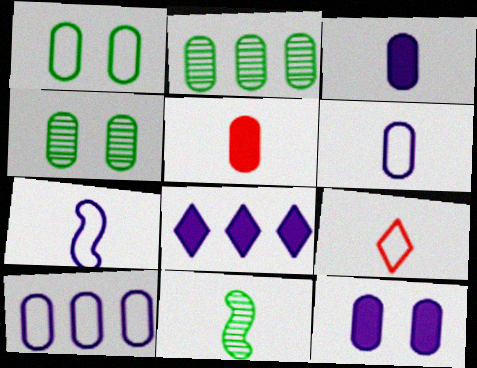[[3, 9, 11], 
[4, 5, 10]]